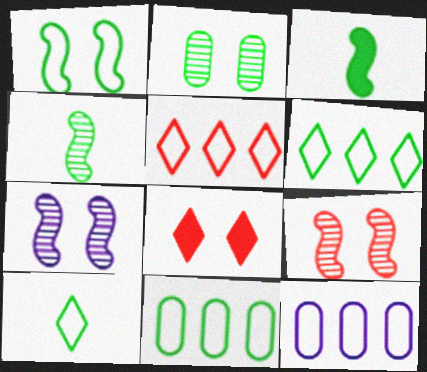[[1, 10, 11], 
[2, 3, 6], 
[4, 8, 12]]